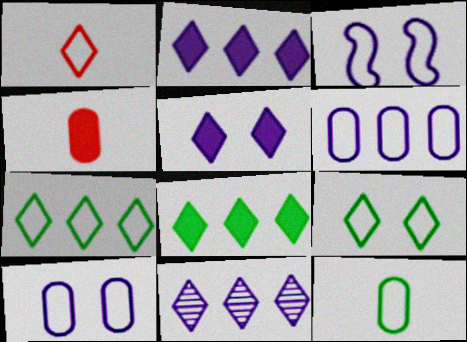[]